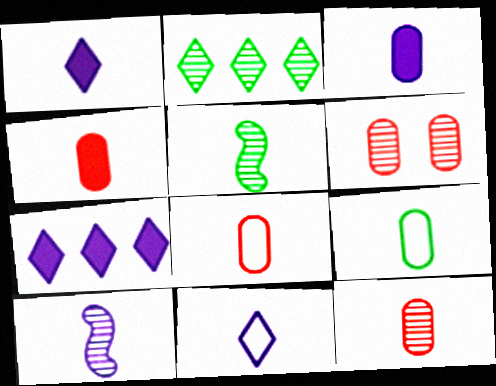[[1, 5, 8], 
[2, 6, 10], 
[3, 9, 12], 
[3, 10, 11], 
[4, 5, 11], 
[4, 8, 12]]